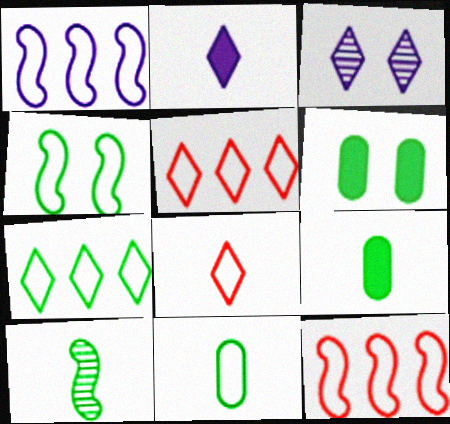[[3, 9, 12], 
[4, 7, 11], 
[6, 7, 10]]